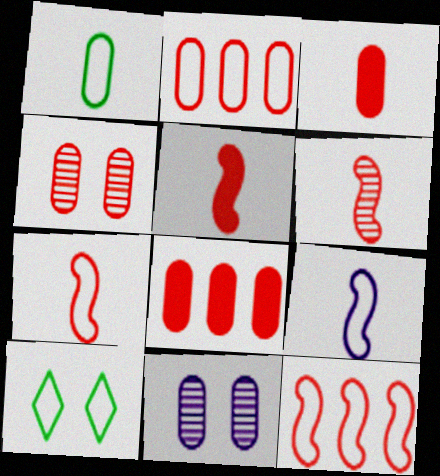[[1, 8, 11], 
[2, 3, 4], 
[2, 9, 10], 
[5, 6, 7]]